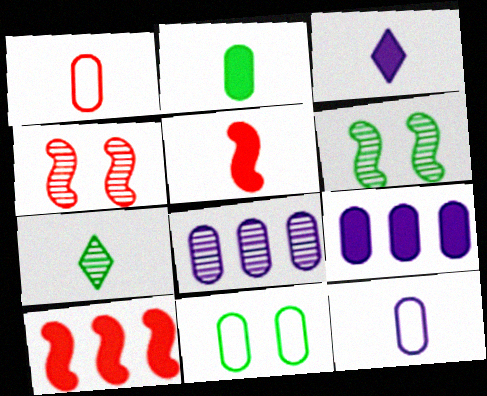[[2, 3, 5], 
[4, 7, 8], 
[5, 7, 12]]